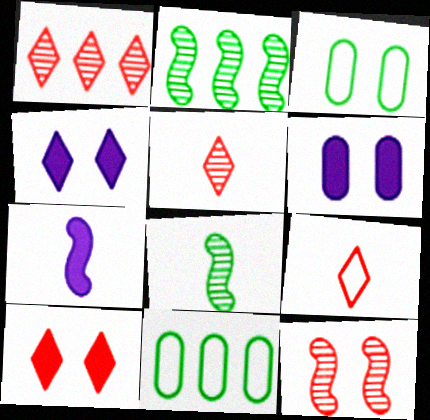[[1, 3, 7], 
[1, 9, 10], 
[2, 6, 9], 
[3, 4, 12]]